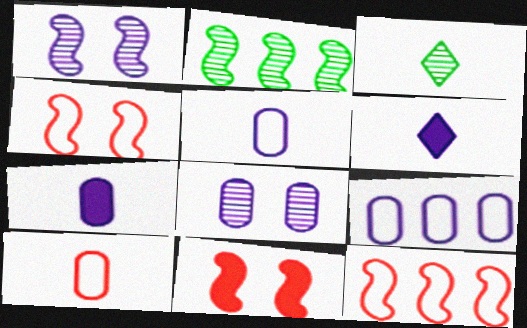[[1, 6, 9], 
[3, 9, 11], 
[7, 8, 9]]